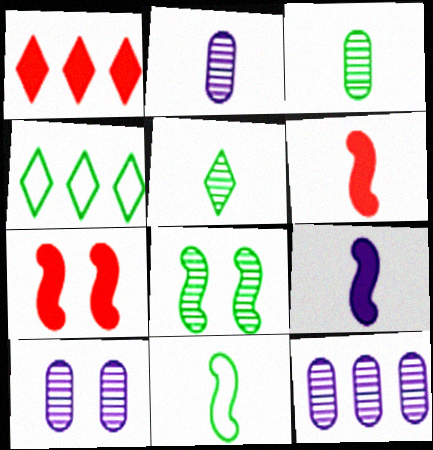[[1, 10, 11], 
[2, 4, 7], 
[2, 10, 12], 
[4, 6, 10]]